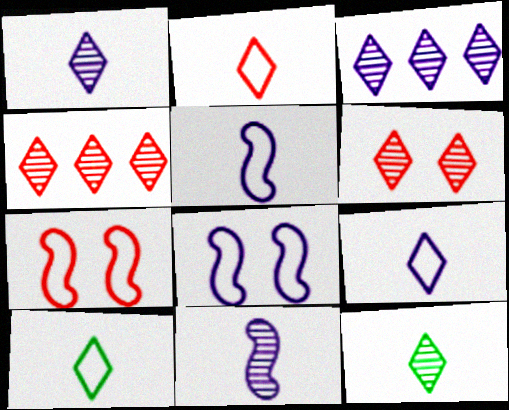[[2, 9, 10], 
[3, 6, 12]]